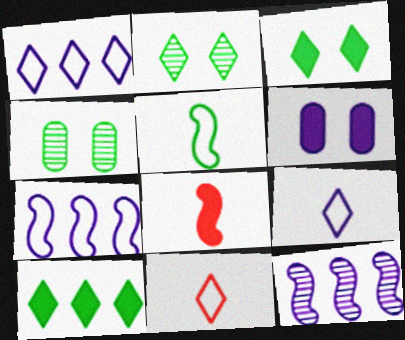[[1, 4, 8], 
[4, 5, 10], 
[6, 8, 10], 
[6, 9, 12]]